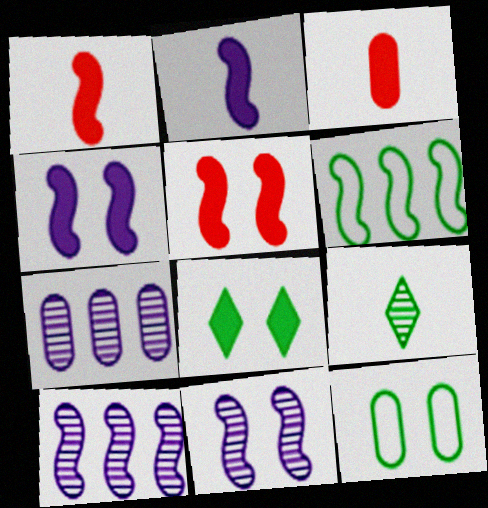[[1, 6, 11], 
[3, 7, 12]]